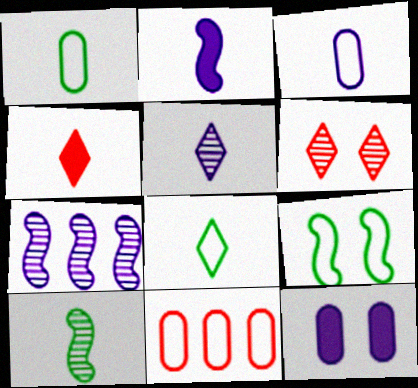[[2, 3, 5], 
[3, 4, 10], 
[4, 5, 8], 
[6, 9, 12]]